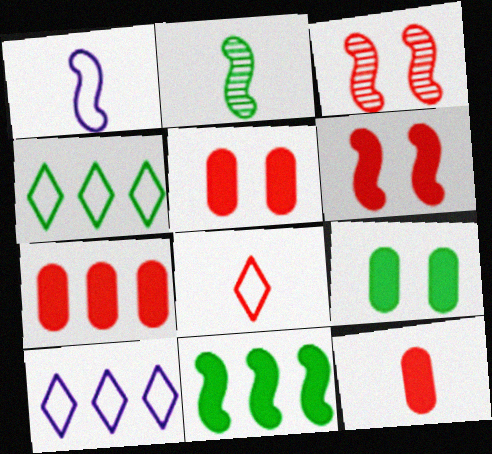[[1, 3, 11], 
[2, 4, 9], 
[2, 5, 10], 
[3, 7, 8], 
[5, 7, 12]]